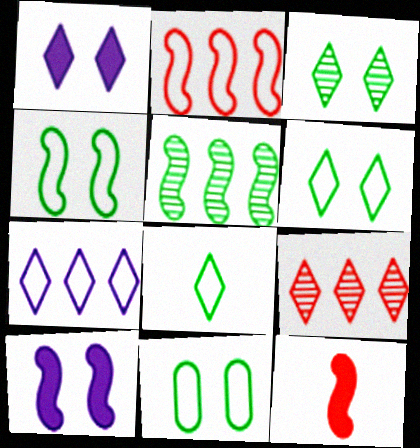[[1, 8, 9], 
[4, 6, 11]]